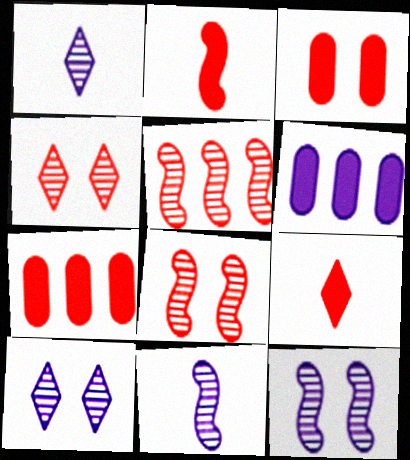[]